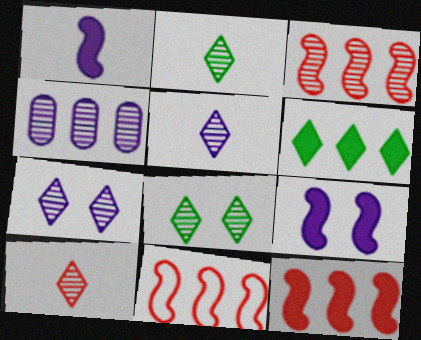[[2, 5, 10], 
[3, 11, 12], 
[4, 6, 11]]